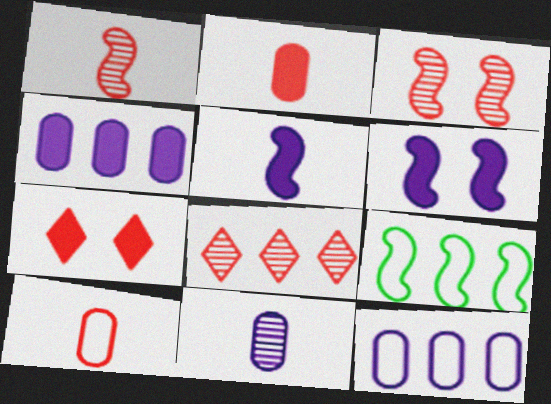[[1, 6, 9], 
[3, 5, 9], 
[4, 8, 9], 
[7, 9, 11]]